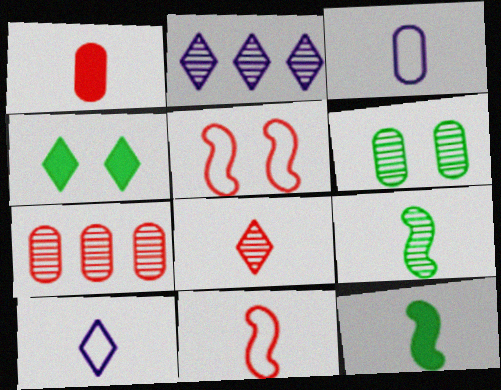[[1, 8, 11], 
[1, 9, 10], 
[3, 8, 12]]